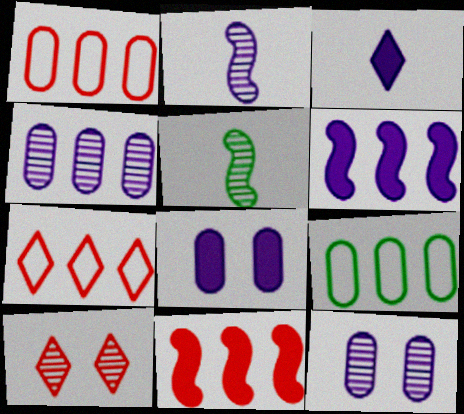[[3, 6, 8], 
[4, 5, 10], 
[5, 7, 8]]